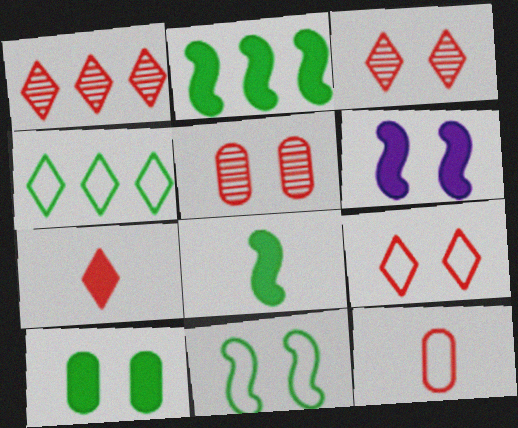[[1, 7, 9]]